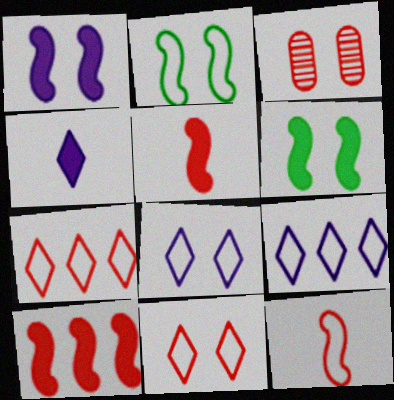[[3, 5, 7], 
[3, 6, 8]]